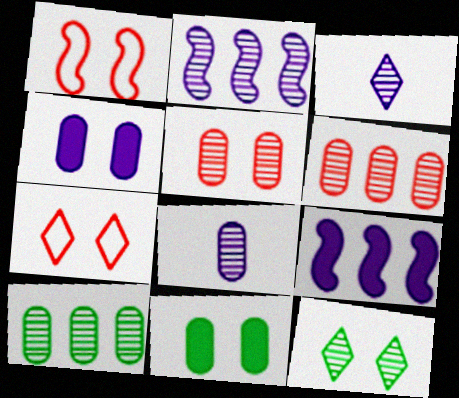[[1, 4, 12], 
[5, 8, 10]]